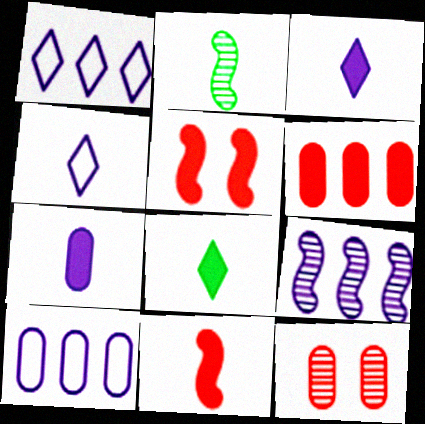[[7, 8, 11]]